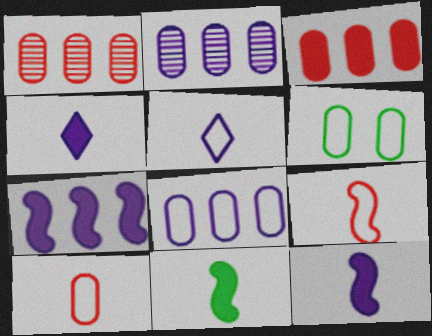[[6, 8, 10]]